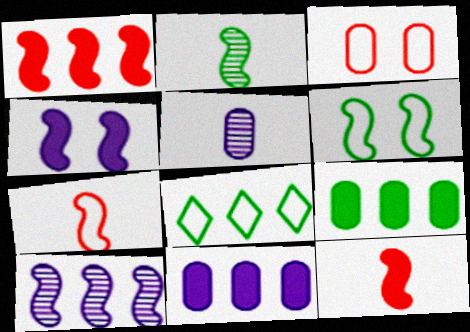[[3, 5, 9], 
[6, 10, 12]]